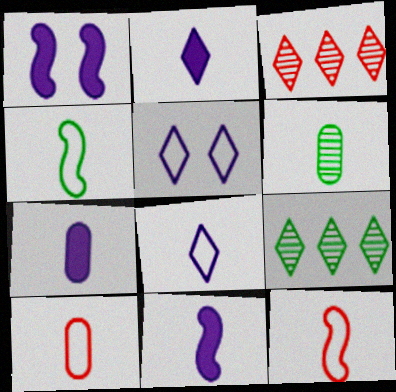[[1, 9, 10], 
[2, 6, 12], 
[2, 7, 11], 
[4, 8, 10], 
[6, 7, 10]]